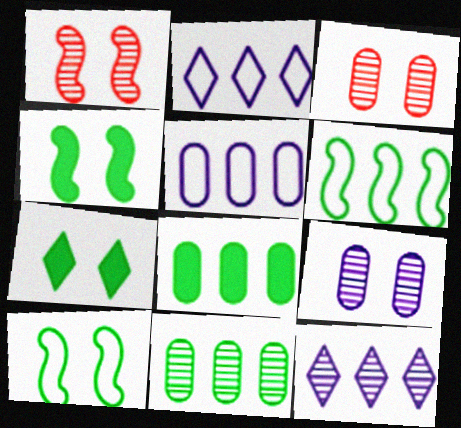[]